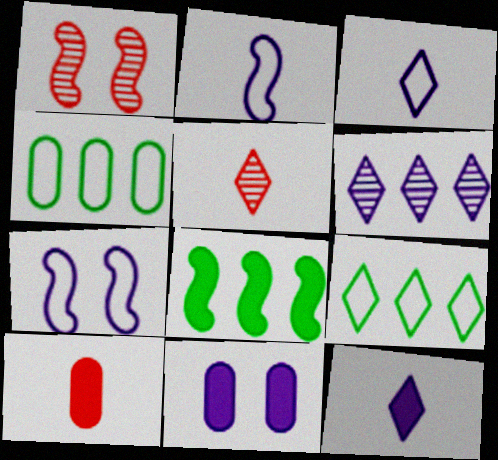[[1, 2, 8], 
[1, 4, 12], 
[2, 6, 11]]